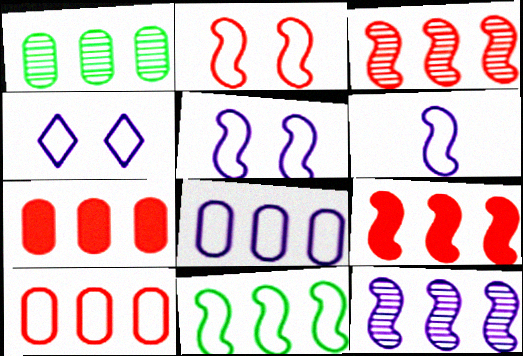[[1, 7, 8], 
[2, 6, 11], 
[4, 6, 8], 
[9, 11, 12]]